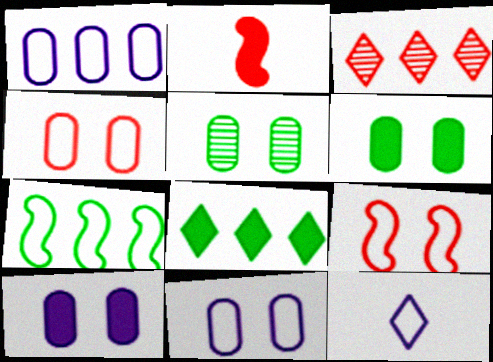[[2, 3, 4], 
[2, 8, 10], 
[4, 5, 10], 
[4, 7, 12]]